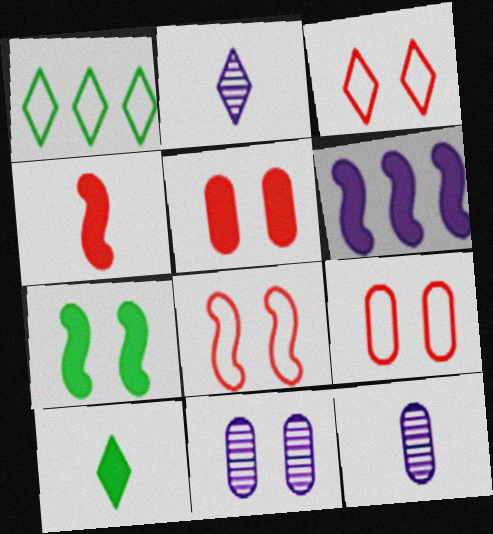[[1, 4, 11], 
[3, 7, 11], 
[3, 8, 9], 
[4, 6, 7], 
[5, 6, 10]]